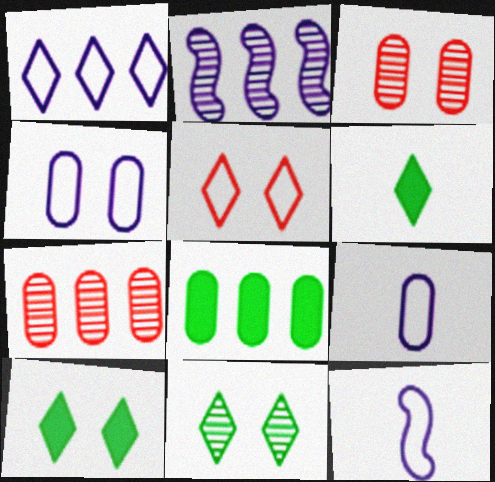[[1, 4, 12], 
[3, 8, 9], 
[7, 10, 12]]